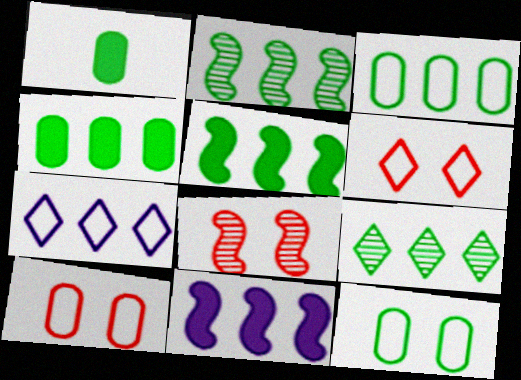[[1, 7, 8], 
[3, 5, 9]]